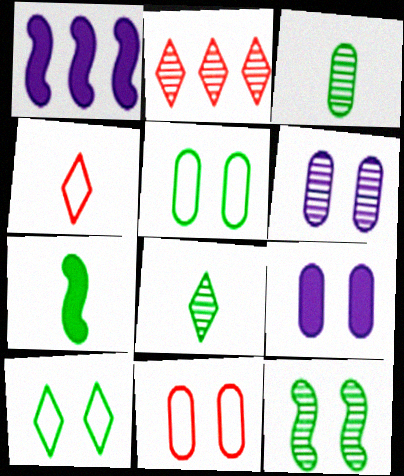[[1, 8, 11]]